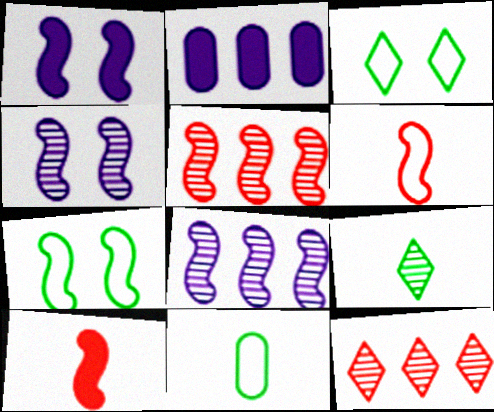[[1, 11, 12], 
[7, 8, 10]]